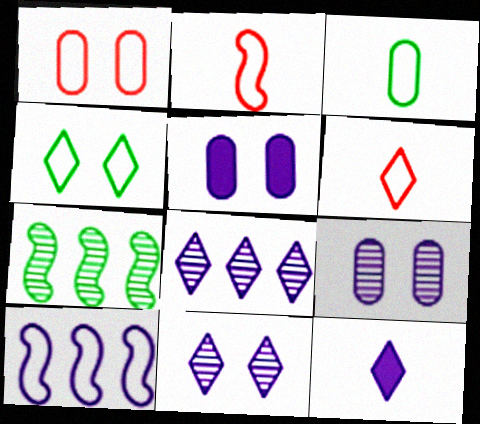[[1, 7, 12], 
[5, 6, 7], 
[9, 10, 12]]